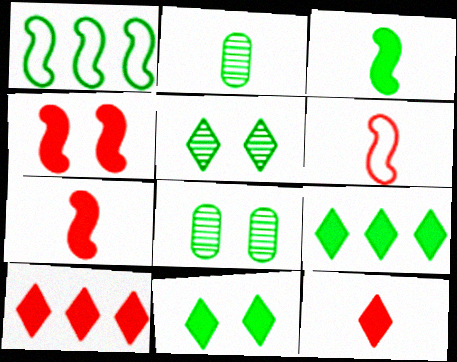[[1, 2, 11]]